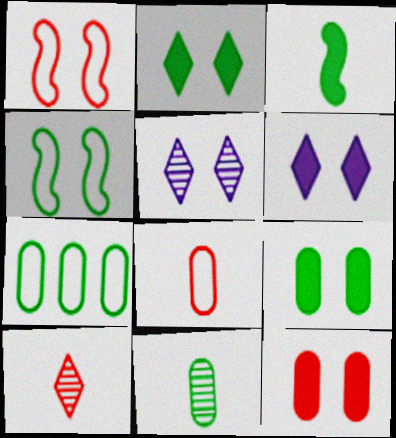[[1, 5, 9], 
[4, 5, 12], 
[7, 9, 11]]